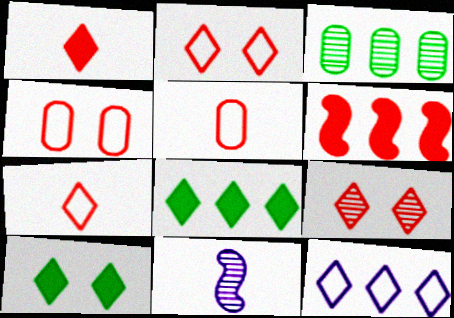[[3, 6, 12], 
[3, 9, 11], 
[4, 8, 11], 
[5, 6, 9]]